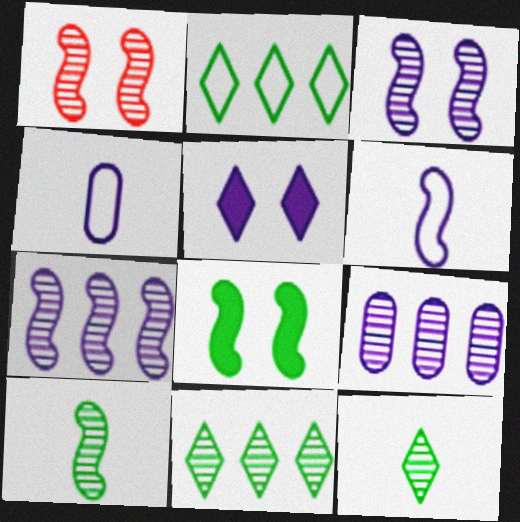[[1, 7, 10], 
[1, 9, 12], 
[4, 5, 7], 
[5, 6, 9]]